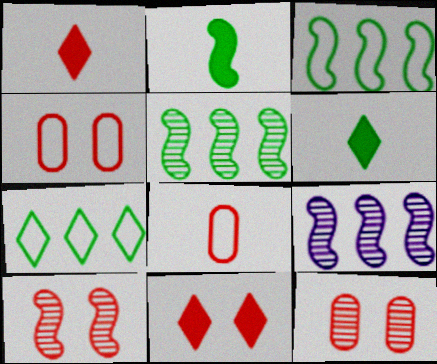[[4, 6, 9], 
[4, 10, 11]]